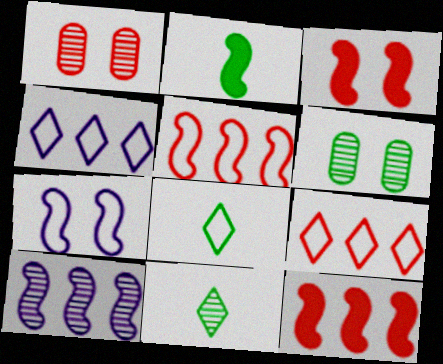[[1, 2, 4], 
[1, 10, 11]]